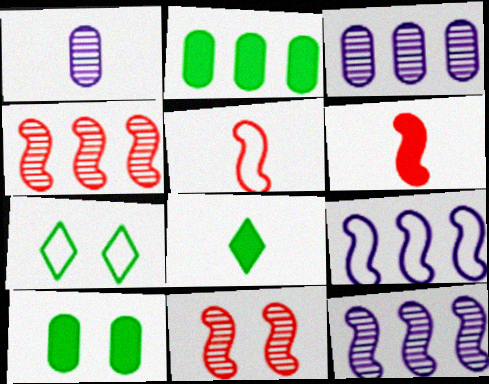[[1, 5, 8], 
[3, 6, 7]]